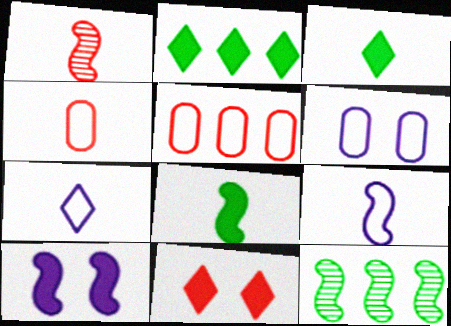[[1, 2, 6], 
[1, 5, 11], 
[1, 8, 9]]